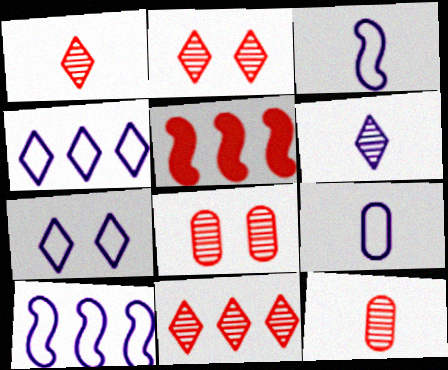[[1, 2, 11], 
[7, 9, 10]]